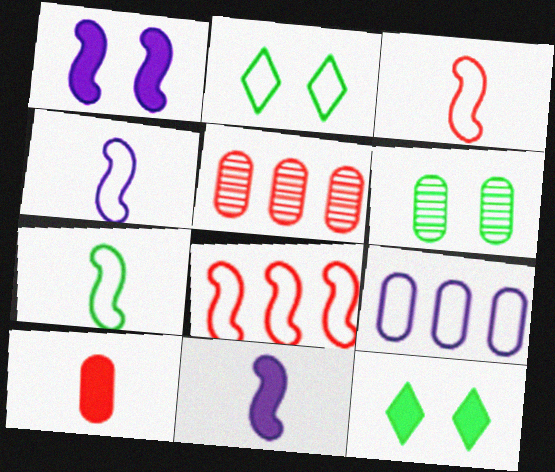[[2, 3, 9], 
[2, 5, 11], 
[3, 4, 7], 
[4, 5, 12], 
[6, 9, 10]]